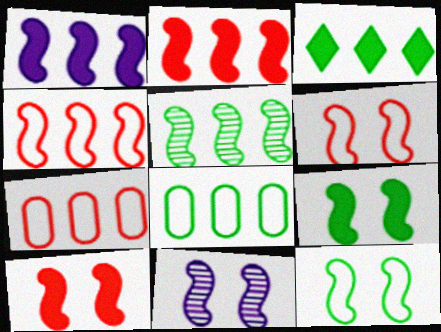[[1, 4, 5], 
[3, 5, 8], 
[6, 9, 11], 
[10, 11, 12]]